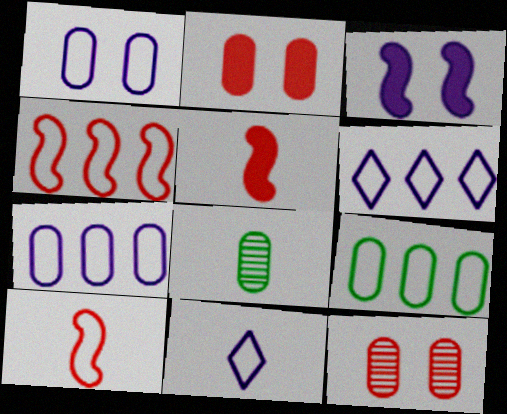[[2, 7, 8], 
[4, 6, 9], 
[5, 8, 11]]